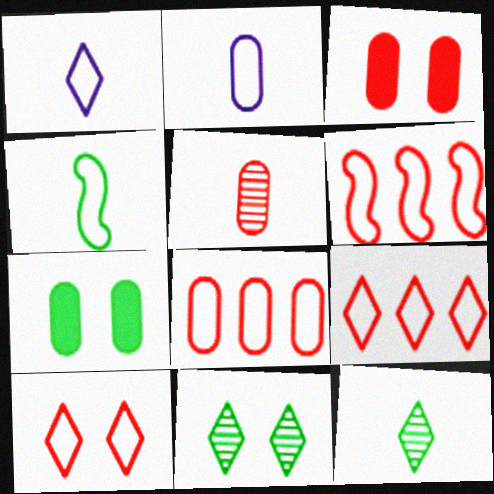[[3, 5, 8], 
[6, 8, 9]]